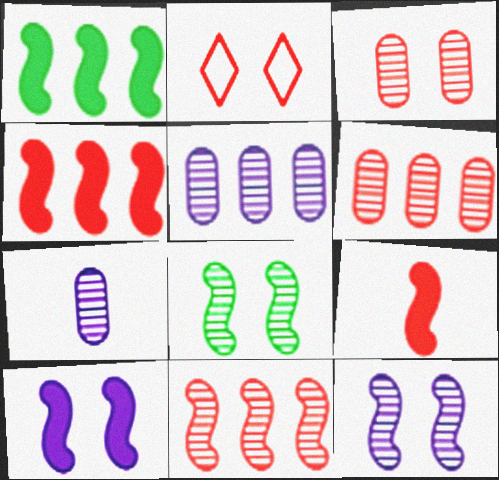[[1, 2, 7], 
[1, 9, 10], 
[2, 6, 9]]